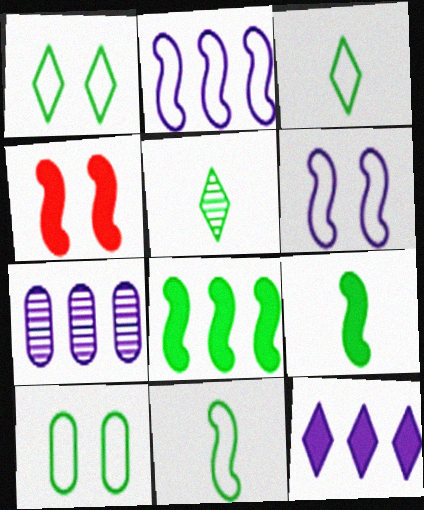[[2, 7, 12], 
[3, 4, 7], 
[5, 8, 10]]